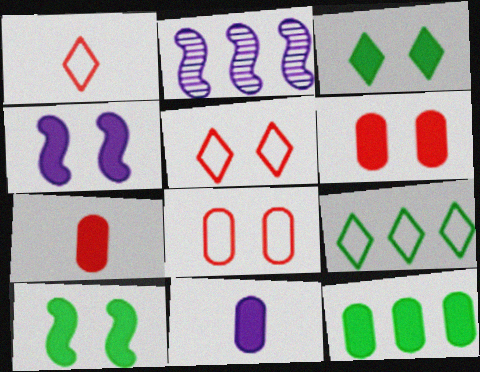[[3, 4, 6], 
[6, 11, 12]]